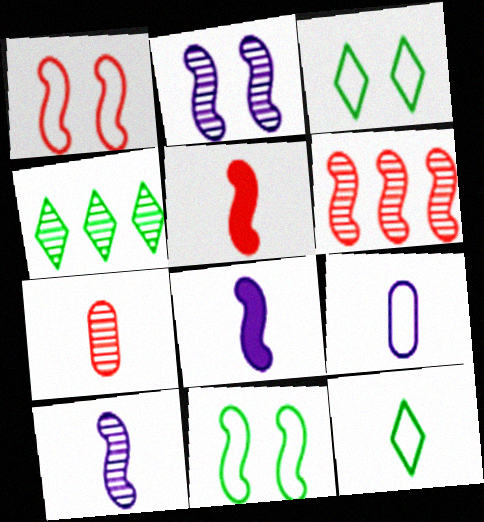[[1, 5, 6], 
[2, 4, 7], 
[6, 8, 11], 
[7, 8, 12]]